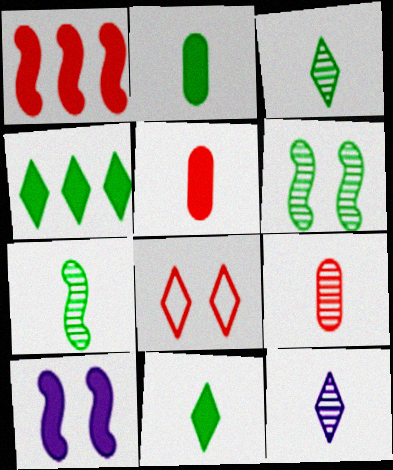[[1, 8, 9], 
[4, 5, 10], 
[4, 8, 12], 
[7, 9, 12]]